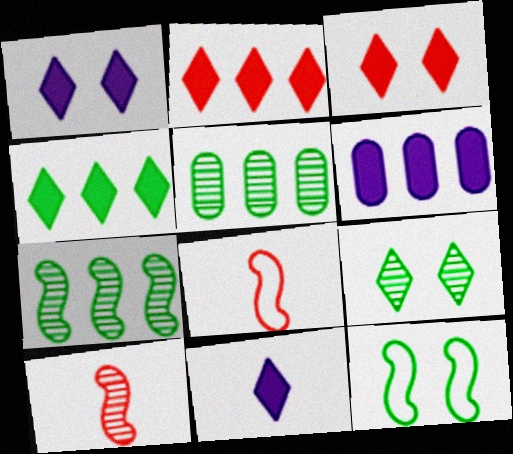[[1, 5, 8], 
[3, 4, 11], 
[6, 8, 9]]